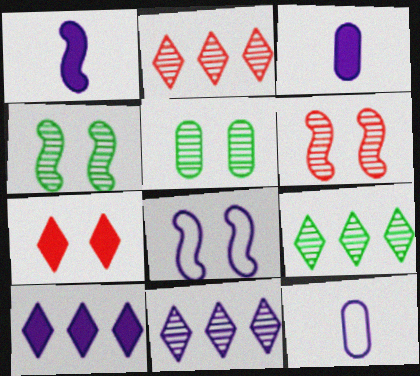[[2, 9, 11], 
[3, 8, 11], 
[5, 7, 8]]